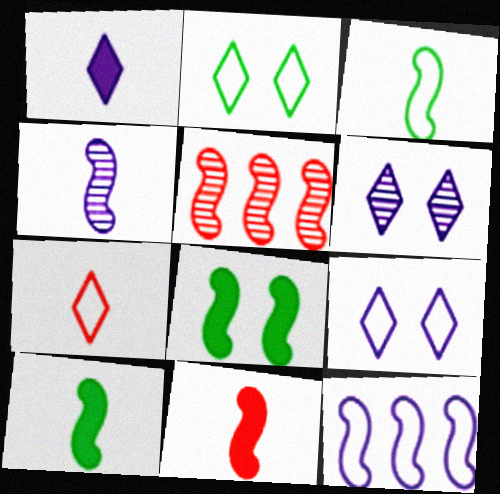[[3, 4, 11]]